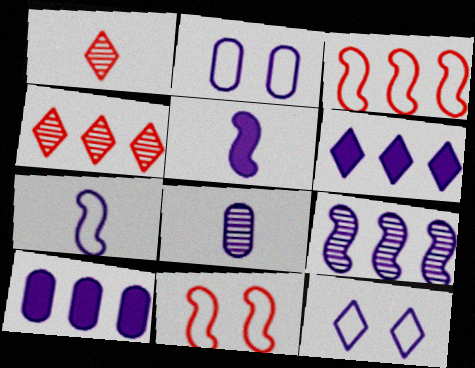[[2, 8, 10]]